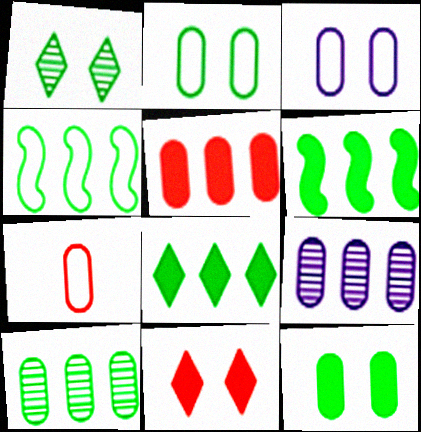[[4, 8, 10], 
[7, 9, 12]]